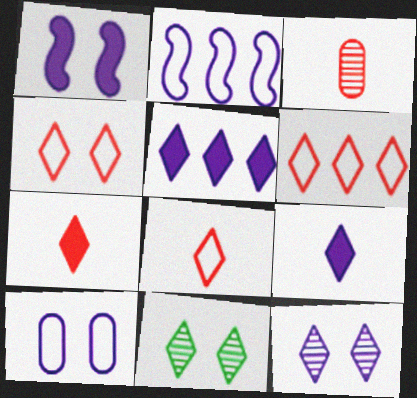[[1, 10, 12], 
[4, 6, 8], 
[5, 8, 11], 
[6, 9, 11]]